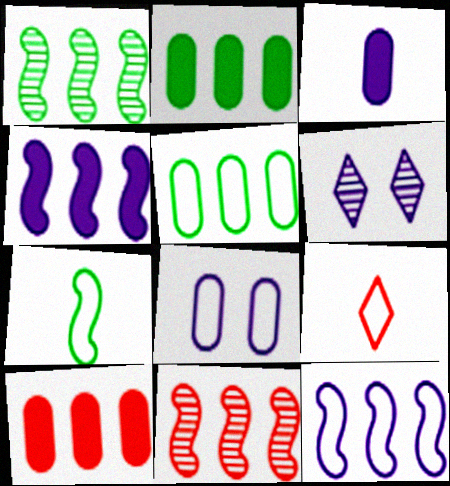[[3, 6, 12], 
[6, 7, 10]]